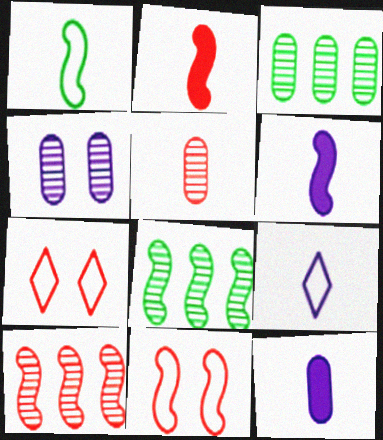[[2, 10, 11], 
[3, 4, 5], 
[3, 6, 7], 
[6, 8, 11], 
[7, 8, 12]]